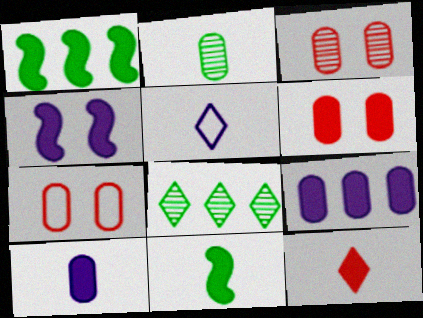[[1, 3, 5], 
[2, 7, 9], 
[3, 6, 7], 
[10, 11, 12]]